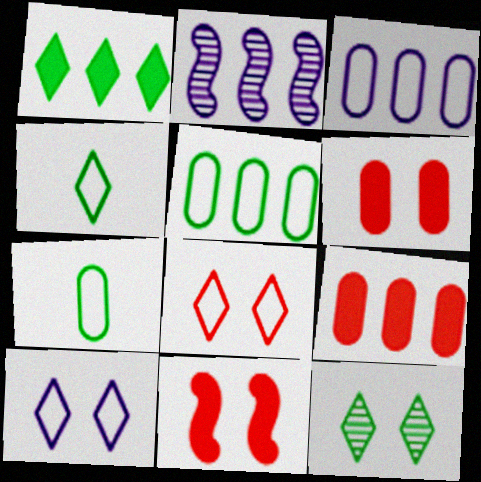[[1, 4, 12], 
[2, 4, 6]]